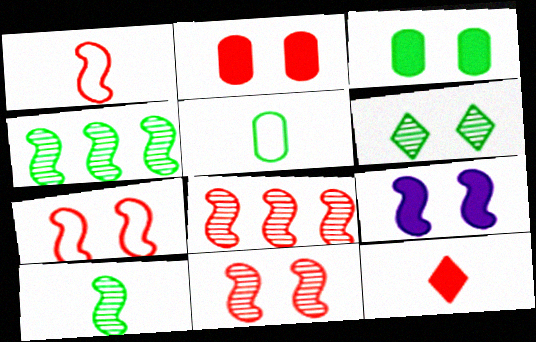[[1, 4, 9]]